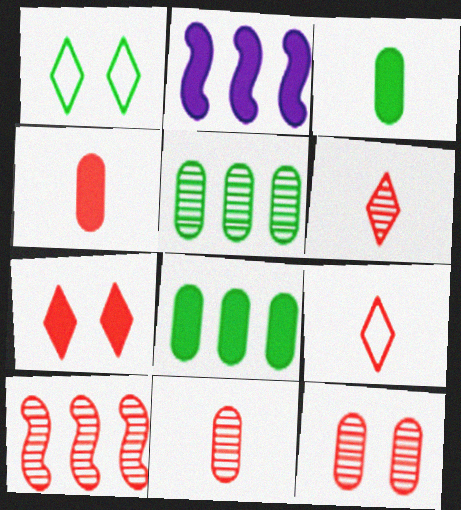[[1, 2, 11], 
[2, 3, 7], 
[6, 10, 12]]